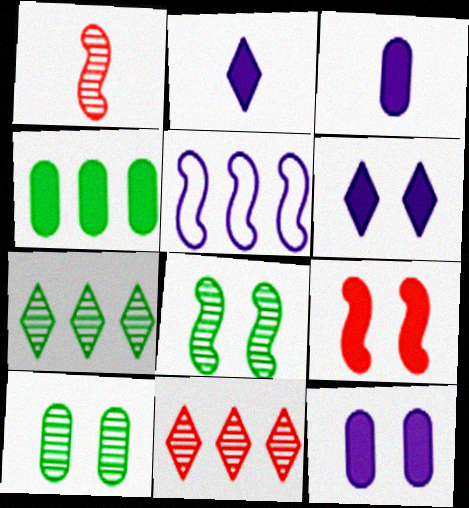[[2, 4, 9], 
[4, 5, 11]]